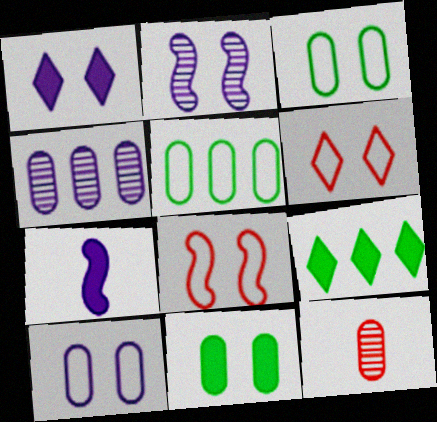[[1, 2, 10], 
[2, 6, 11]]